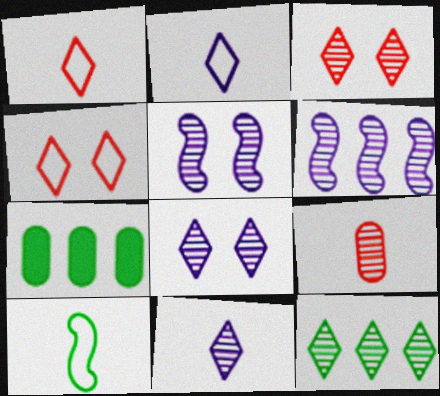[[1, 5, 7], 
[3, 11, 12], 
[5, 9, 12]]